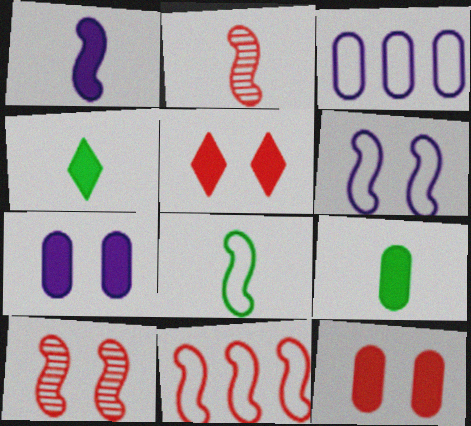[[1, 2, 8], 
[3, 4, 10], 
[6, 8, 11]]